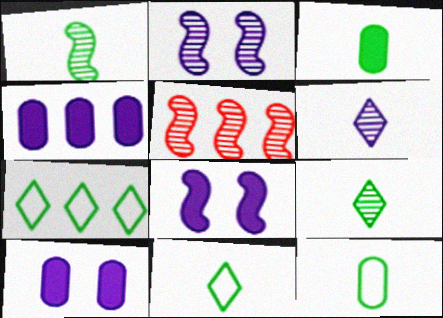[[1, 2, 5], 
[1, 3, 11], 
[4, 5, 7], 
[5, 10, 11]]